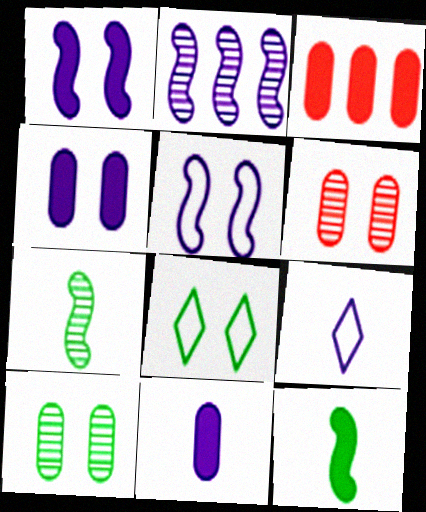[[1, 6, 8], 
[2, 4, 9]]